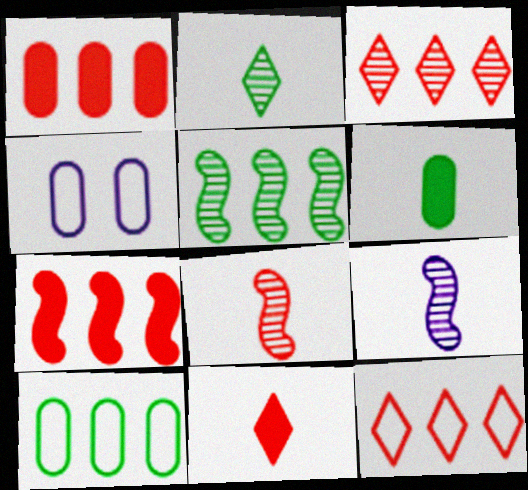[[2, 4, 7], 
[4, 5, 11]]